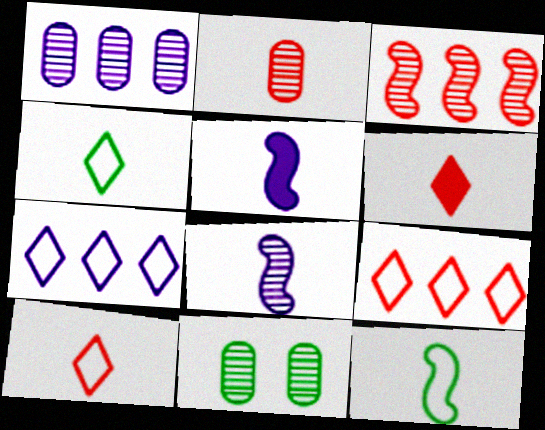[[1, 2, 11], 
[2, 4, 5], 
[5, 9, 11]]